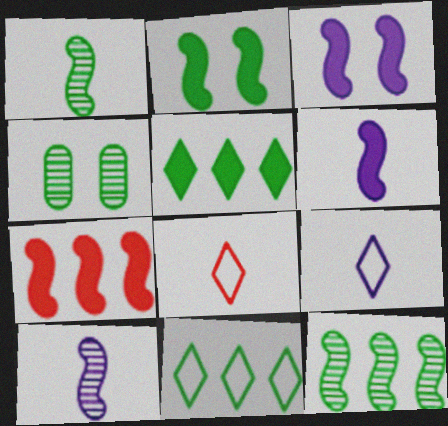[[2, 6, 7], 
[4, 7, 9]]